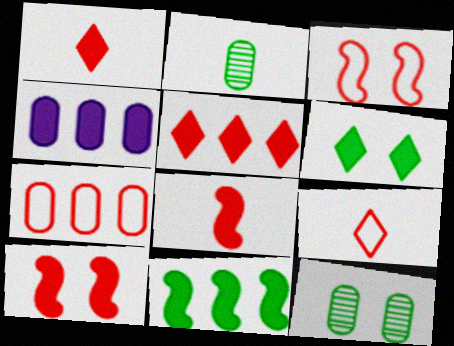[[3, 7, 9], 
[4, 5, 11], 
[4, 6, 8]]